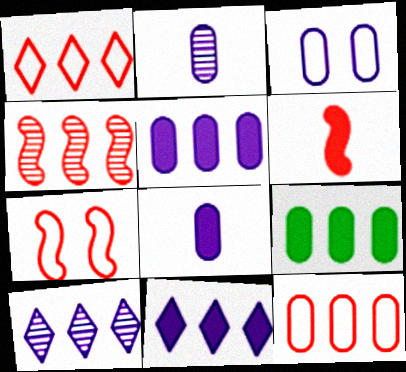[[2, 3, 5], 
[4, 6, 7]]